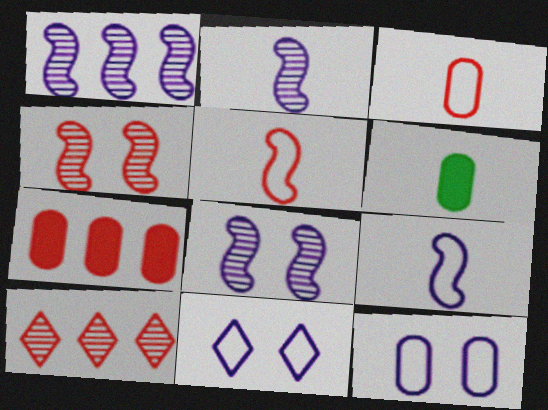[[1, 2, 8]]